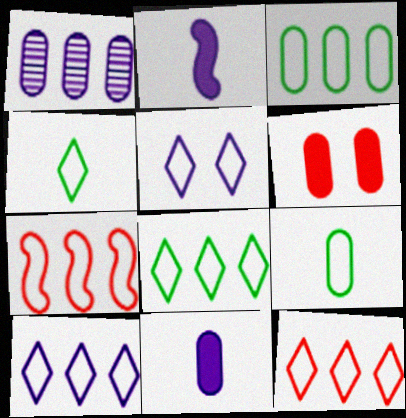[[1, 2, 5], 
[1, 6, 9], 
[3, 7, 10], 
[4, 5, 12], 
[5, 7, 9], 
[8, 10, 12]]